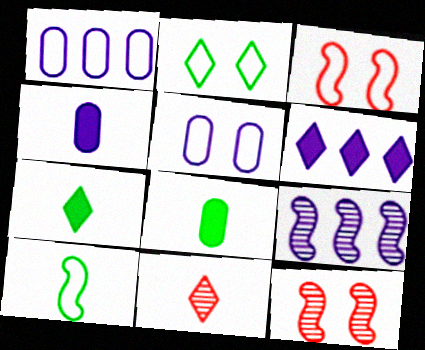[[1, 6, 9], 
[1, 7, 12], 
[2, 3, 5], 
[2, 6, 11], 
[4, 10, 11]]